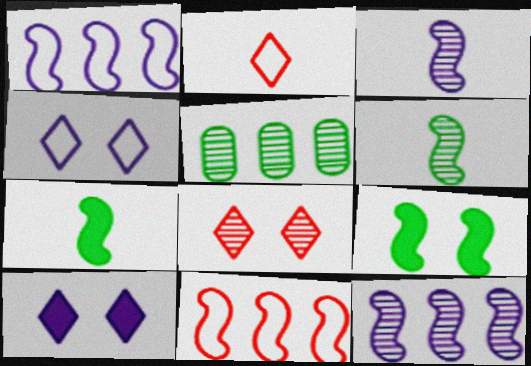[[3, 5, 8], 
[3, 9, 11]]